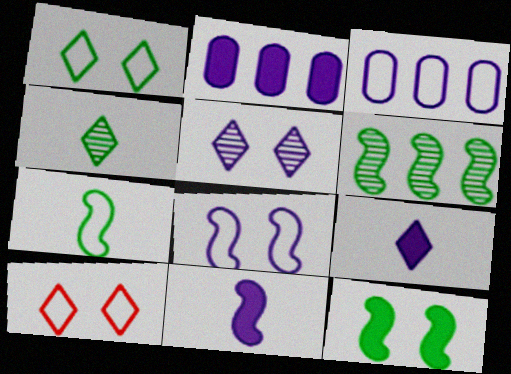[[3, 5, 11], 
[3, 7, 10], 
[6, 7, 12]]